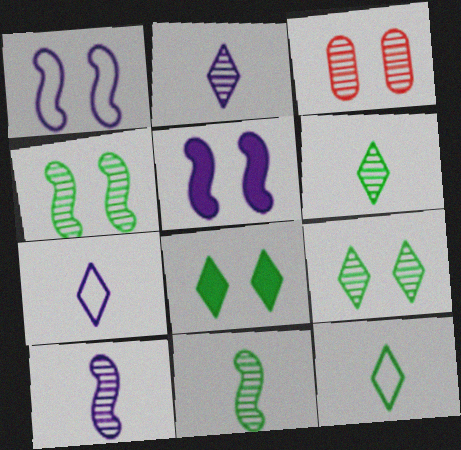[[1, 3, 8]]